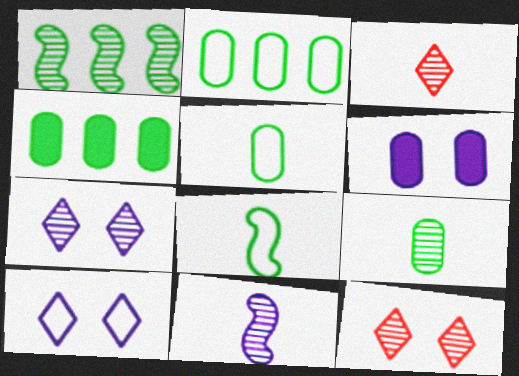[[3, 9, 11]]